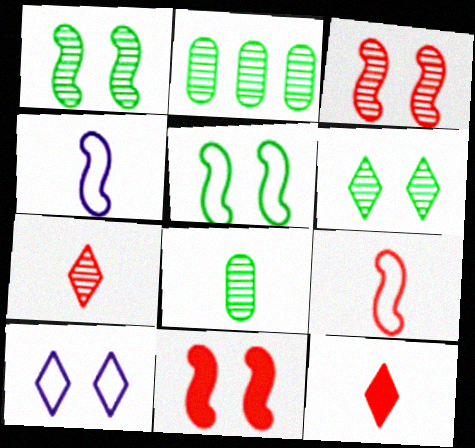[[4, 8, 12]]